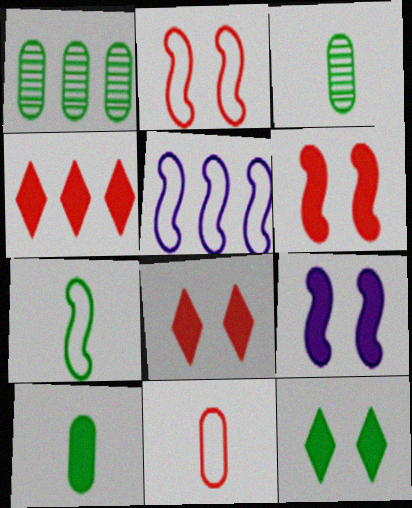[[1, 4, 5], 
[1, 7, 12], 
[2, 5, 7], 
[3, 5, 8], 
[4, 9, 10]]